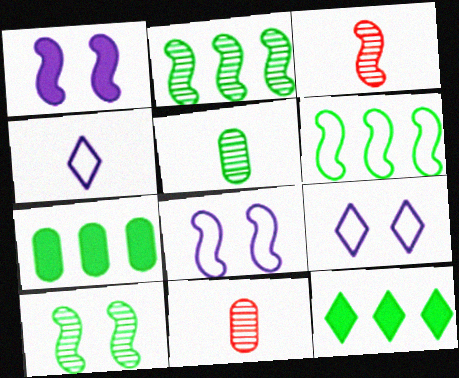[[1, 3, 6], 
[3, 7, 9], 
[8, 11, 12]]